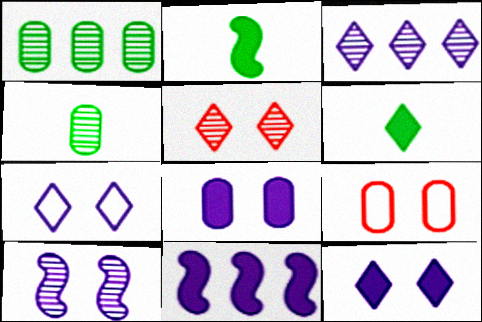[[2, 3, 9], 
[7, 8, 10]]